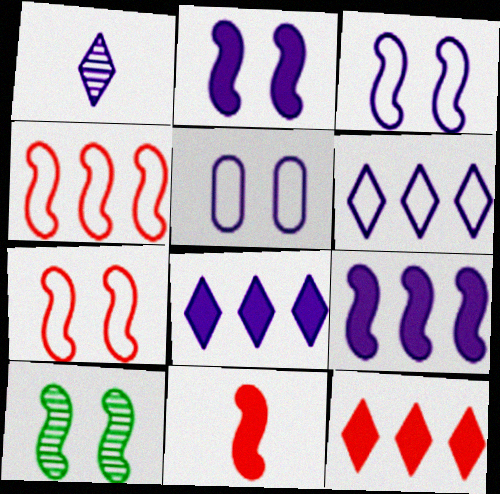[[1, 5, 9], 
[2, 7, 10]]